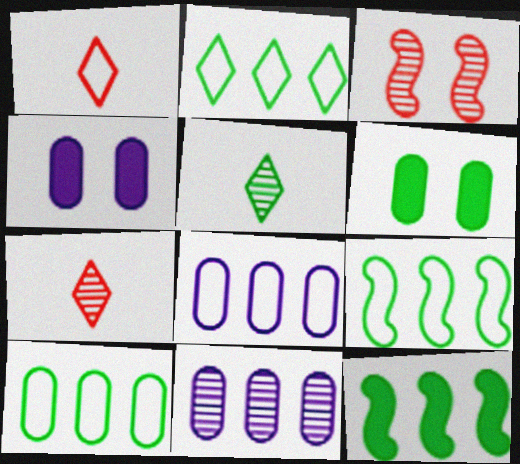[[2, 9, 10], 
[3, 5, 11], 
[4, 7, 9], 
[5, 6, 9]]